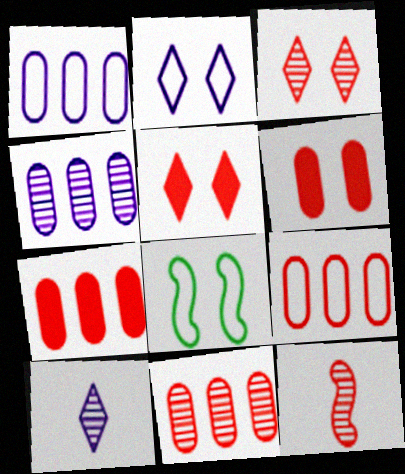[[3, 11, 12], 
[5, 9, 12], 
[7, 8, 10], 
[7, 9, 11]]